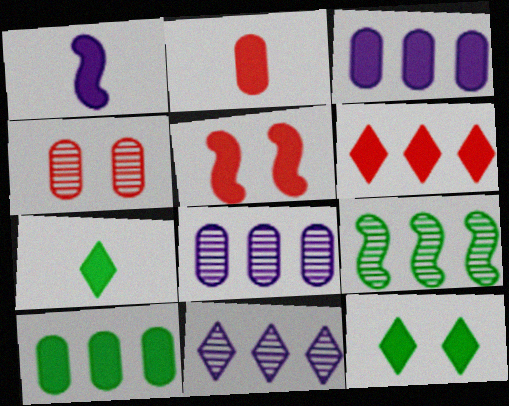[[1, 2, 7], 
[2, 5, 6], 
[3, 5, 7]]